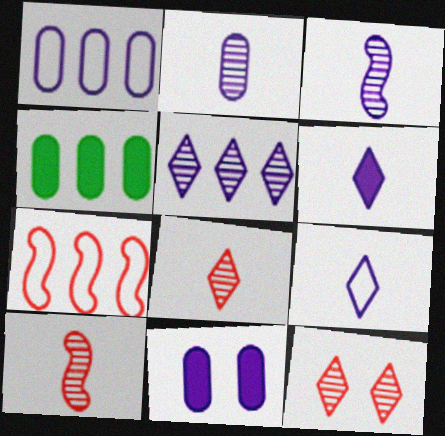[[1, 2, 11], 
[4, 5, 7]]